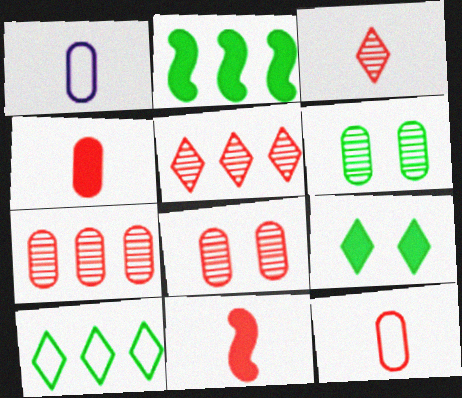[[3, 11, 12]]